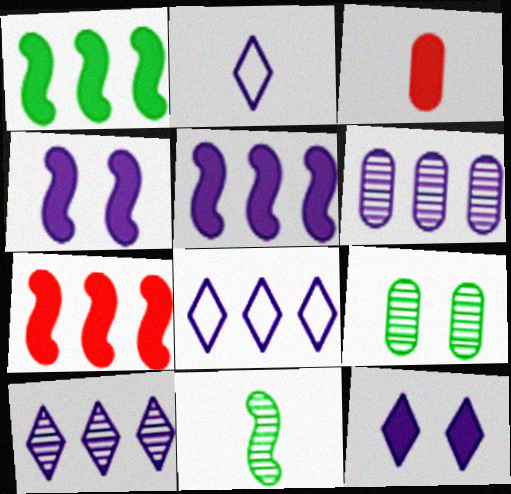[[1, 3, 12], 
[1, 5, 7], 
[2, 3, 11], 
[2, 4, 6], 
[2, 7, 9], 
[2, 10, 12], 
[5, 6, 8]]